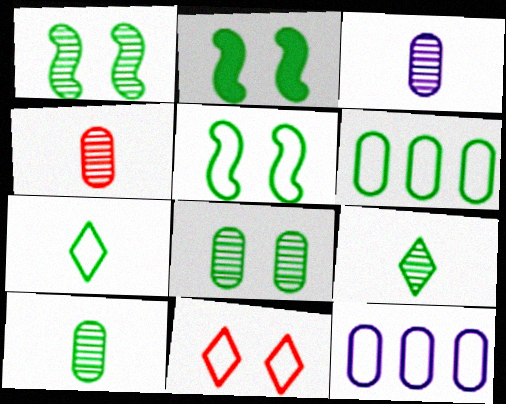[[1, 2, 5], 
[2, 6, 9], 
[3, 4, 10], 
[5, 6, 7]]